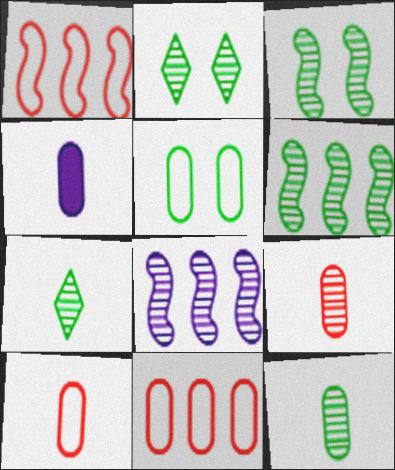[[1, 2, 4], 
[2, 6, 12], 
[2, 8, 9], 
[4, 10, 12]]